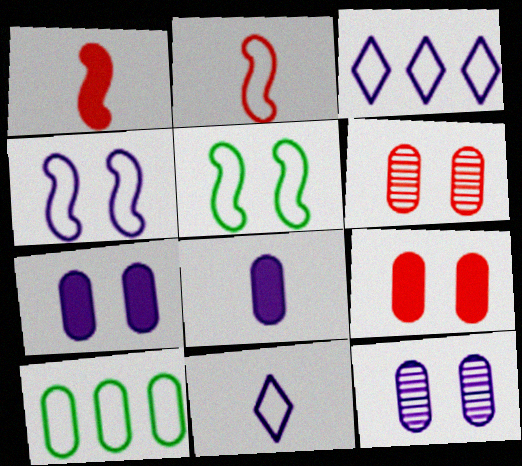[[6, 8, 10]]